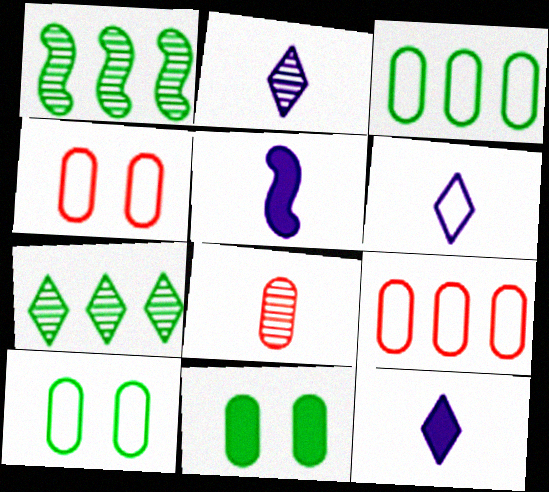[[1, 4, 12], 
[2, 6, 12], 
[4, 5, 7]]